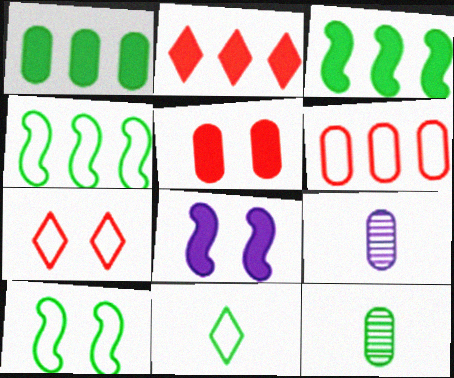[[2, 9, 10], 
[3, 7, 9]]